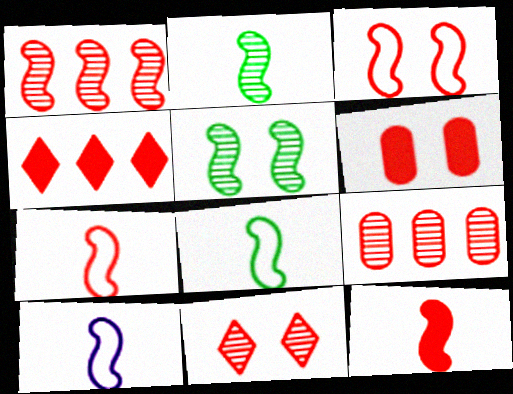[[1, 3, 12], 
[2, 10, 12], 
[3, 6, 11], 
[4, 6, 12], 
[7, 8, 10]]